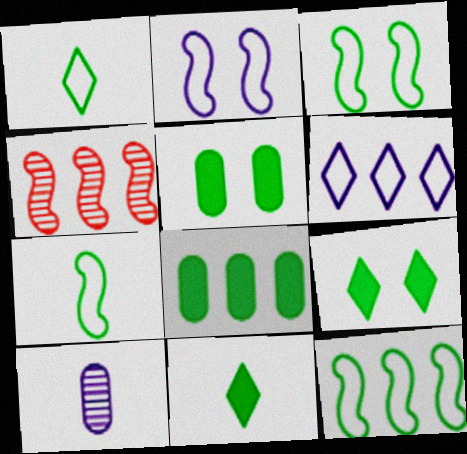[[3, 7, 12], 
[4, 6, 8]]